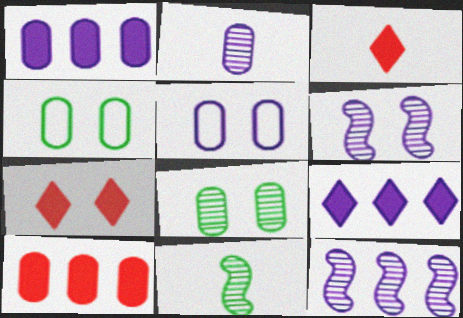[[1, 2, 5], 
[2, 4, 10], 
[3, 4, 12], 
[4, 6, 7]]